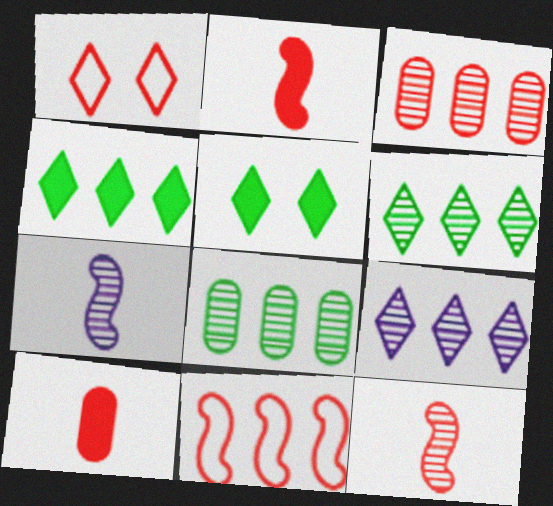[[1, 2, 3]]